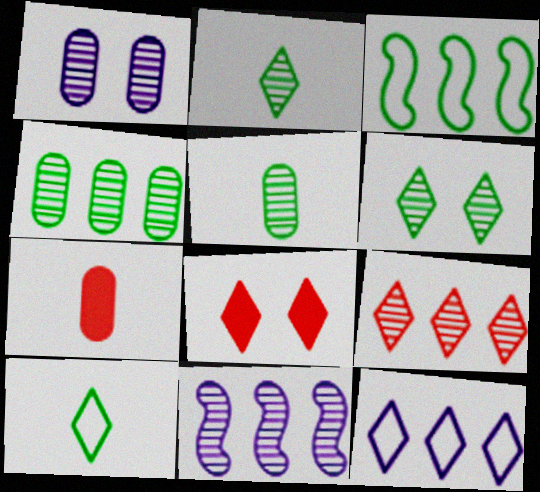[[2, 8, 12], 
[4, 9, 11]]